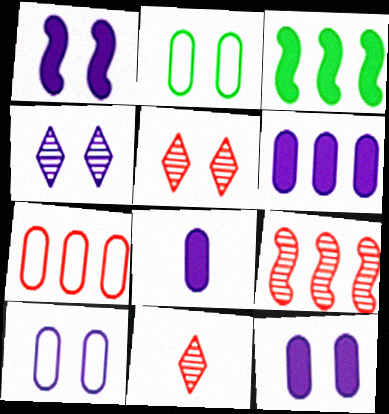[[1, 2, 5], 
[1, 4, 10], 
[3, 10, 11], 
[6, 8, 12]]